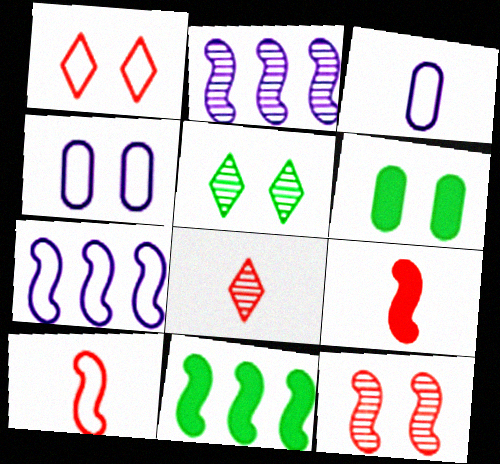[[4, 8, 11], 
[6, 7, 8]]